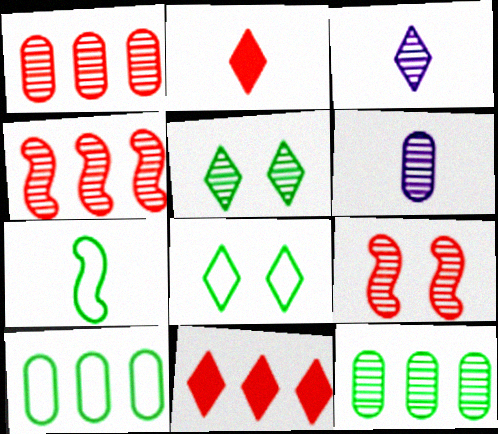[[2, 6, 7], 
[3, 8, 11], 
[3, 9, 12], 
[4, 5, 6], 
[7, 8, 10]]